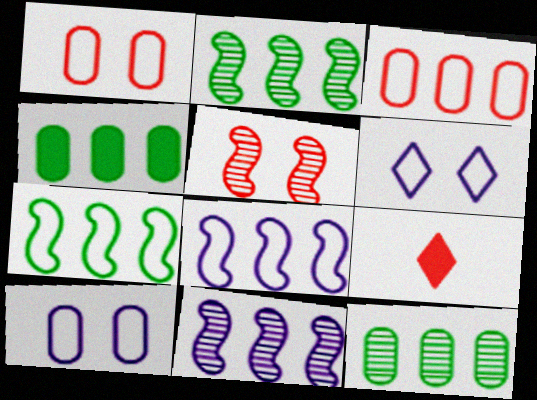[[2, 9, 10], 
[3, 5, 9]]